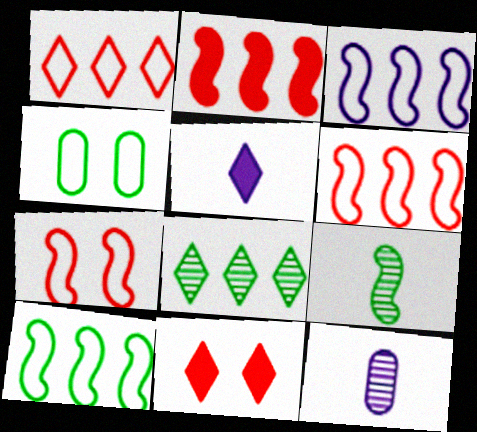[[3, 6, 10], 
[10, 11, 12]]